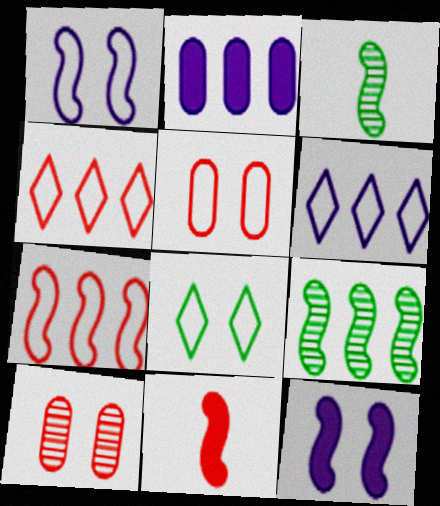[[1, 5, 8], 
[1, 9, 11], 
[2, 4, 9], 
[3, 7, 12], 
[4, 10, 11], 
[8, 10, 12]]